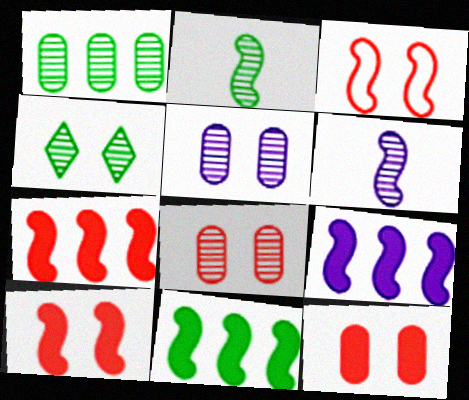[[1, 2, 4], 
[2, 3, 9], 
[3, 6, 11], 
[7, 9, 11]]